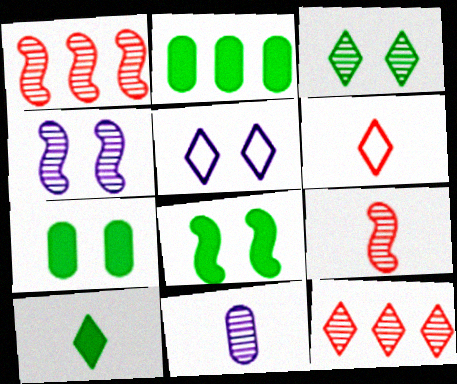[[1, 3, 11], 
[2, 4, 6], 
[2, 5, 9], 
[2, 8, 10], 
[5, 10, 12]]